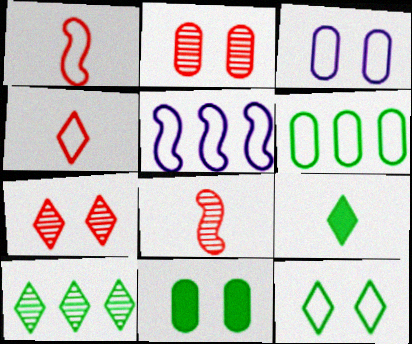[[2, 3, 11], 
[2, 5, 9], 
[9, 10, 12]]